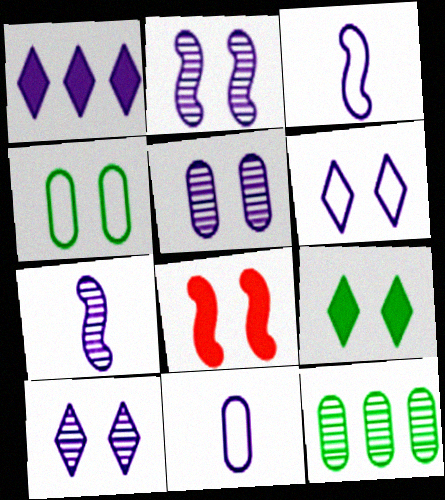[[1, 2, 11], 
[1, 3, 5], 
[2, 5, 10], 
[4, 8, 10]]